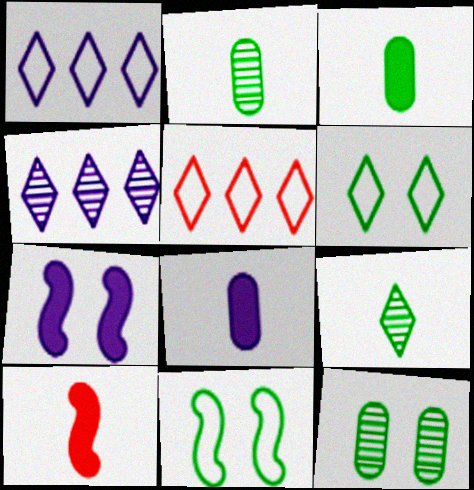[[1, 10, 12], 
[2, 5, 7]]